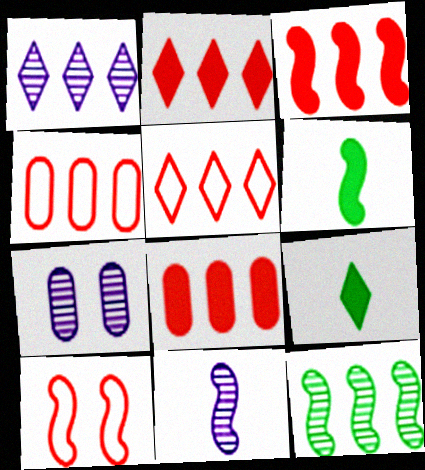[[1, 7, 11], 
[2, 3, 8], 
[5, 6, 7]]